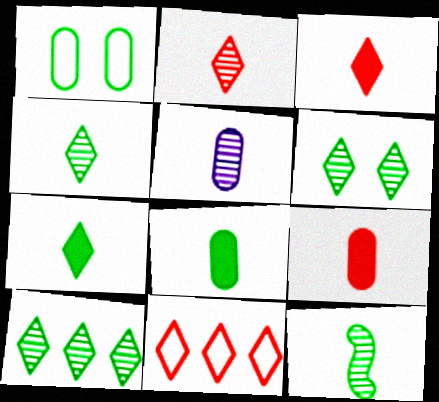[[2, 5, 12], 
[4, 6, 10]]